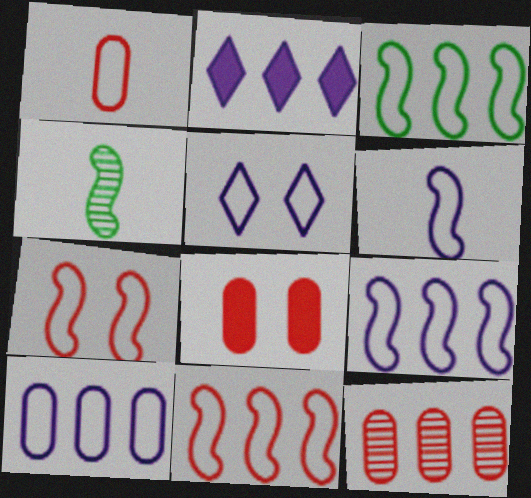[[1, 3, 5], 
[1, 8, 12], 
[2, 3, 12], 
[3, 6, 7], 
[3, 9, 11], 
[5, 6, 10]]